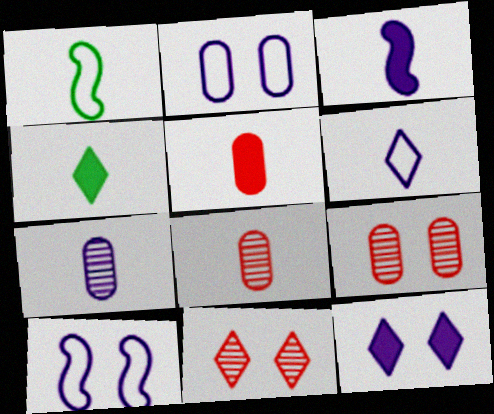[[3, 4, 5], 
[3, 6, 7]]